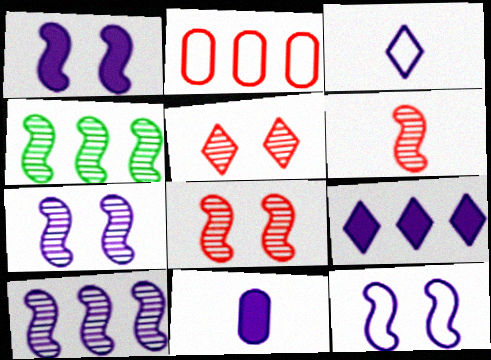[[1, 7, 12], 
[1, 9, 11], 
[2, 4, 9], 
[4, 6, 7]]